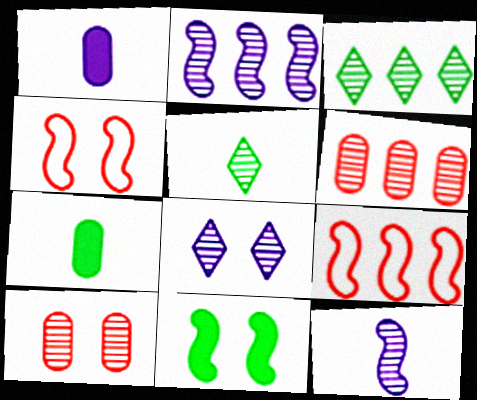[[1, 3, 4], 
[2, 3, 6], 
[2, 5, 10], 
[3, 10, 12], 
[7, 8, 9], 
[9, 11, 12]]